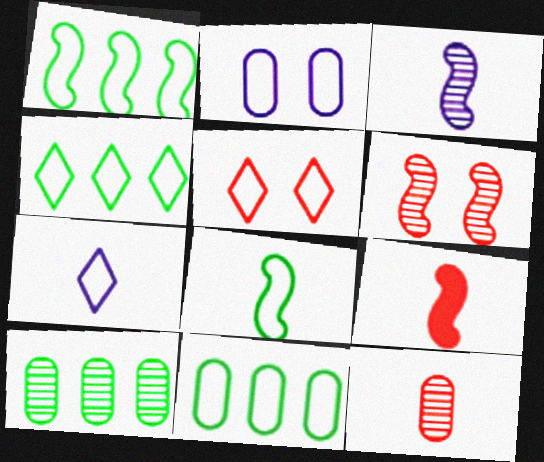[[1, 4, 11], 
[3, 8, 9], 
[4, 5, 7]]